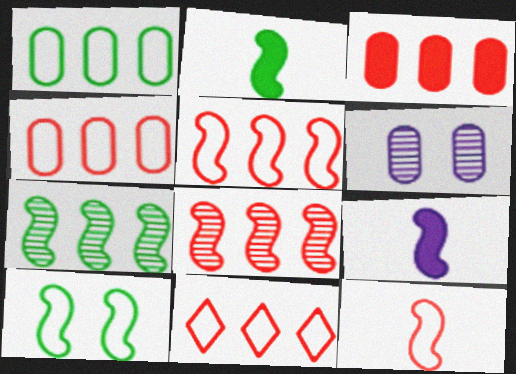[[2, 6, 11], 
[2, 7, 10], 
[3, 8, 11], 
[4, 5, 11], 
[8, 9, 10]]